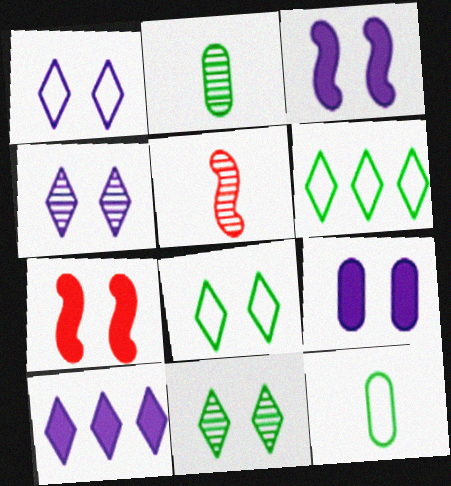[[5, 6, 9]]